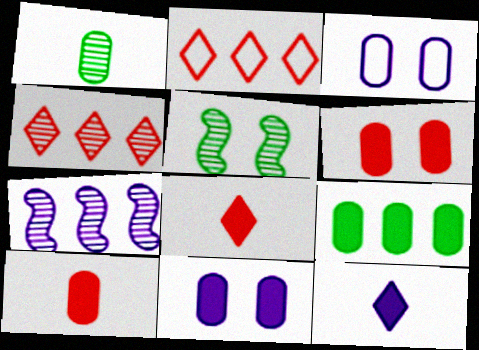[[2, 7, 9], 
[3, 7, 12], 
[9, 10, 11]]